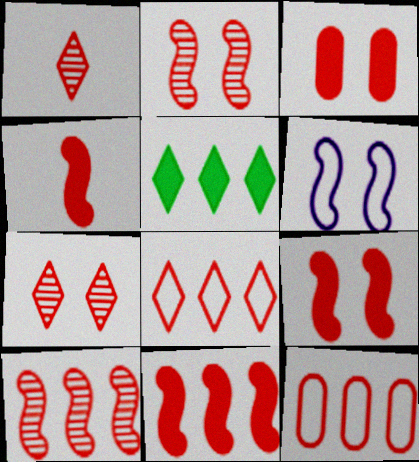[[1, 9, 12], 
[4, 7, 12], 
[4, 9, 11]]